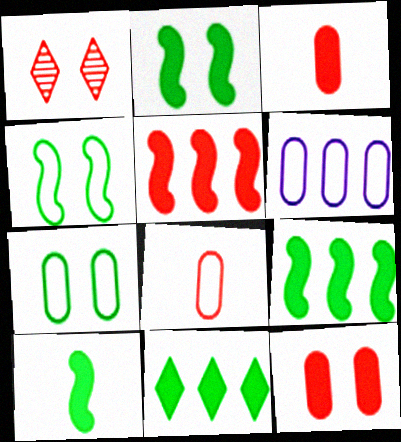[[1, 5, 8], 
[1, 6, 10], 
[2, 9, 10], 
[6, 7, 8]]